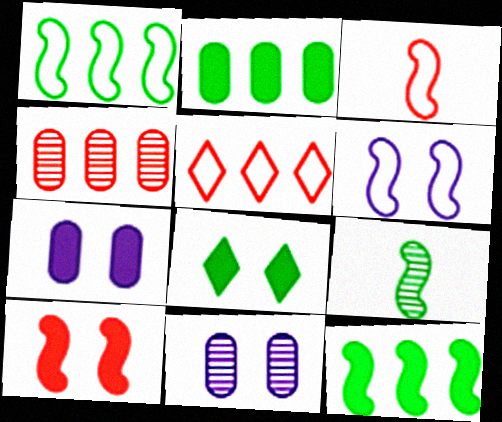[[1, 3, 6], 
[5, 7, 9], 
[7, 8, 10]]